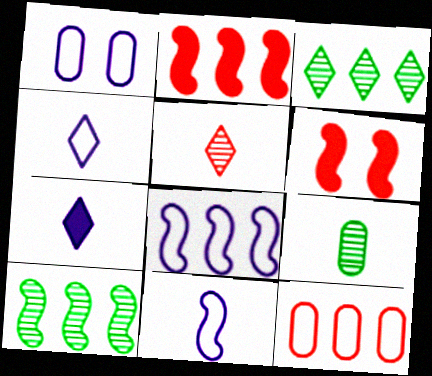[[1, 4, 8], 
[2, 8, 10], 
[5, 6, 12], 
[6, 10, 11]]